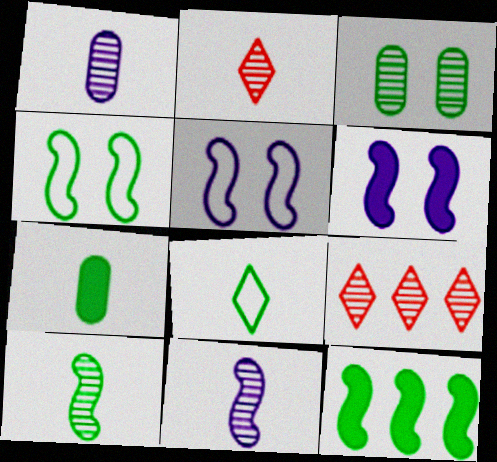[[1, 2, 10], 
[3, 8, 12], 
[3, 9, 11], 
[4, 10, 12], 
[5, 7, 9], 
[7, 8, 10]]